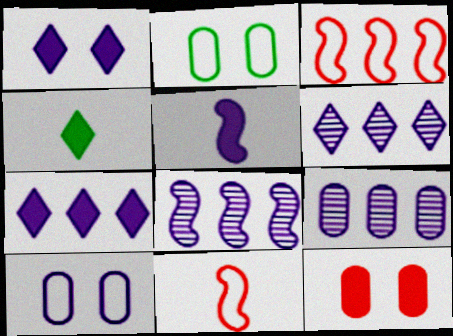[[5, 6, 10], 
[6, 8, 9]]